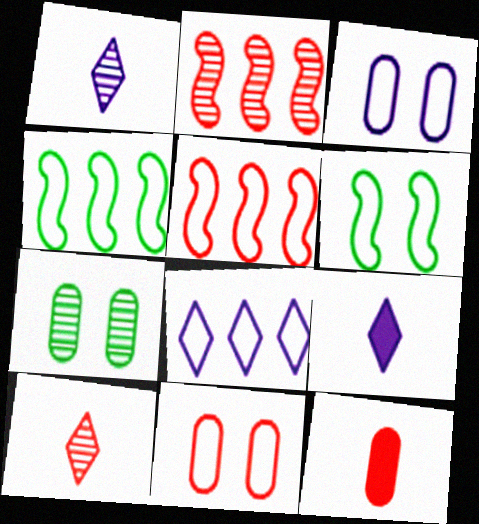[[1, 2, 7], 
[5, 7, 9]]